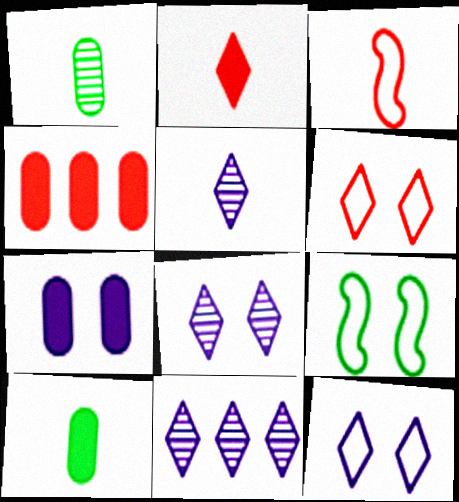[[3, 5, 10], 
[4, 5, 9], 
[4, 7, 10], 
[5, 8, 11]]